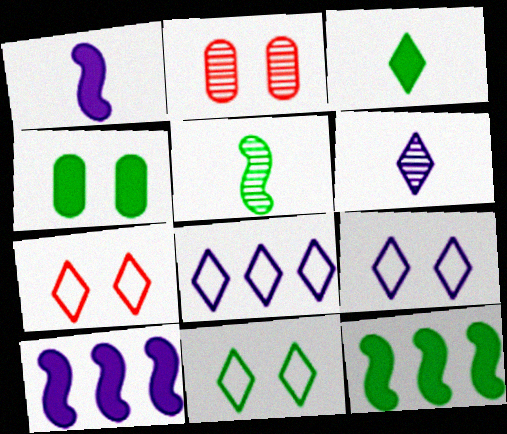[[3, 4, 12], 
[7, 9, 11]]